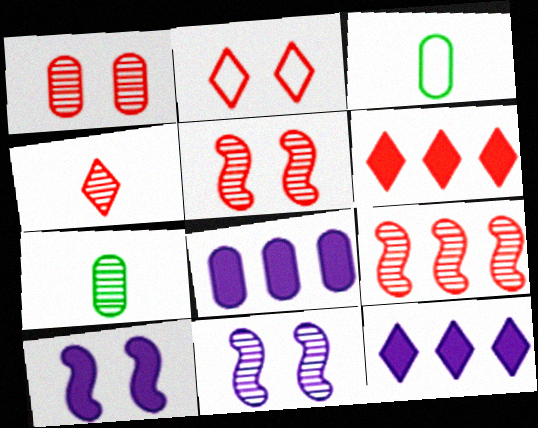[[1, 3, 8], 
[1, 4, 9], 
[2, 4, 6], 
[3, 5, 12], 
[3, 6, 11]]